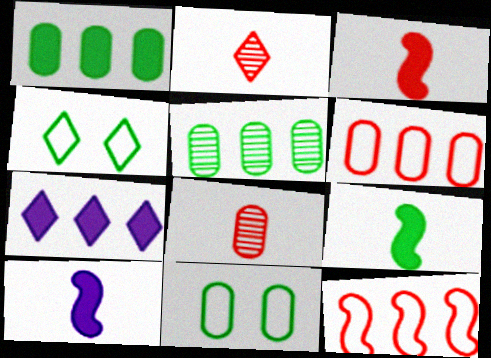[[2, 4, 7], 
[3, 9, 10], 
[4, 5, 9], 
[5, 7, 12]]